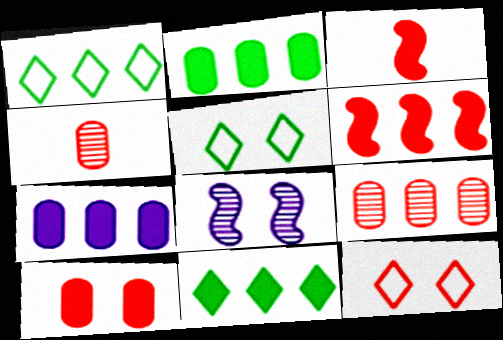[[3, 9, 12], 
[4, 6, 12], 
[5, 8, 10], 
[6, 7, 11]]